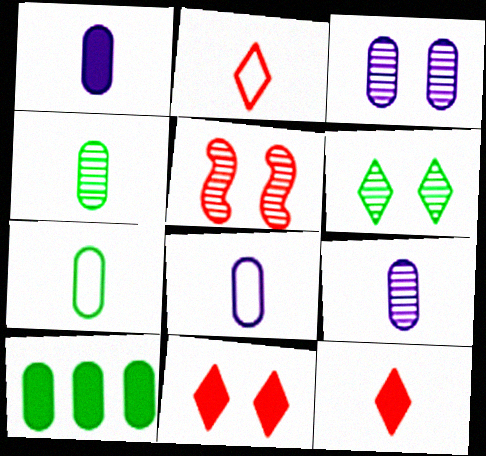[[1, 8, 9], 
[3, 5, 6]]